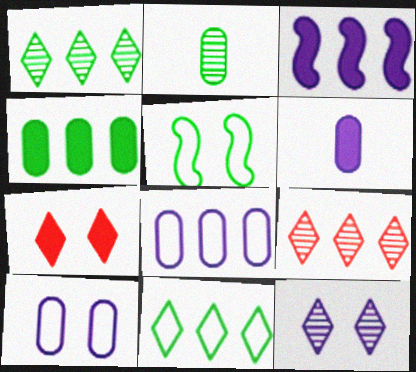[[5, 6, 9]]